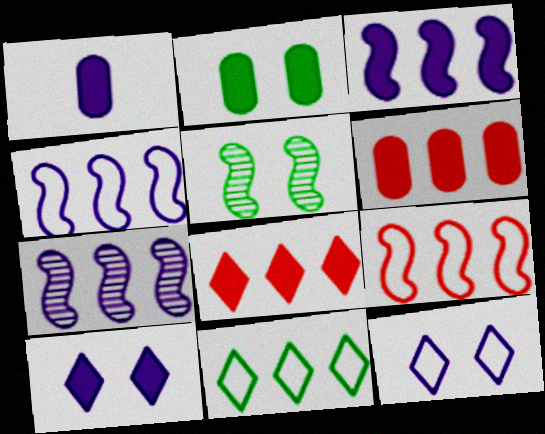[[1, 2, 6], 
[1, 3, 10], 
[1, 7, 12], 
[3, 4, 7], 
[6, 7, 11]]